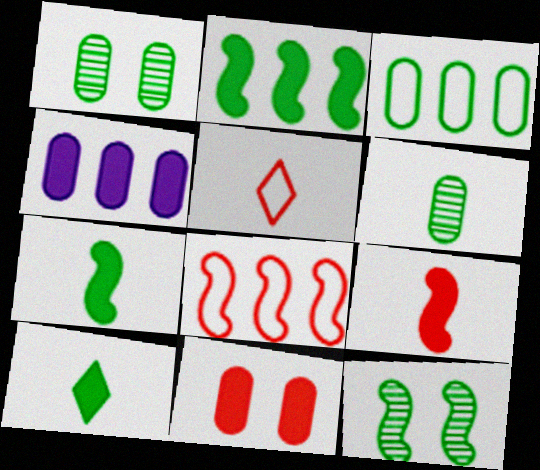[[3, 10, 12], 
[4, 5, 12]]